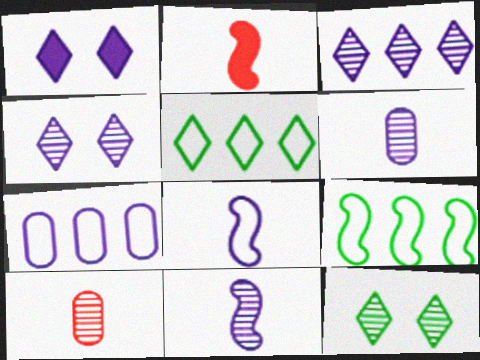[[1, 7, 11], 
[1, 9, 10], 
[2, 7, 12]]